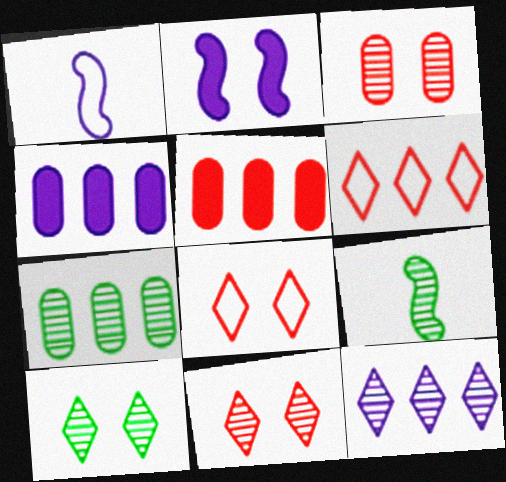[[1, 5, 10], 
[3, 9, 12], 
[4, 8, 9], 
[7, 9, 10]]